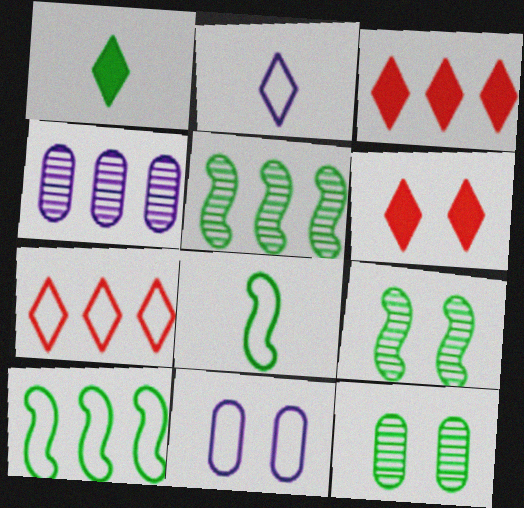[[1, 10, 12], 
[3, 4, 10], 
[4, 6, 8], 
[6, 9, 11], 
[7, 8, 11]]